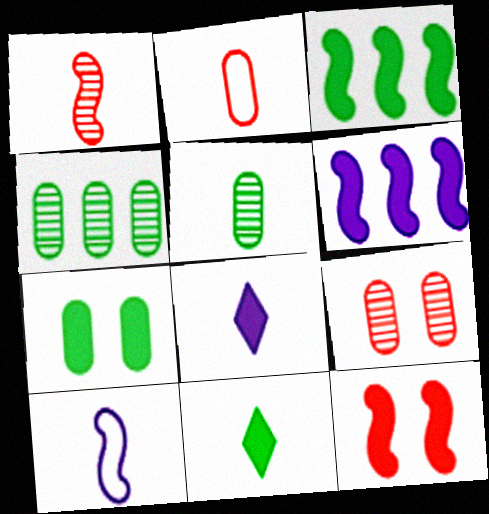[[3, 7, 11]]